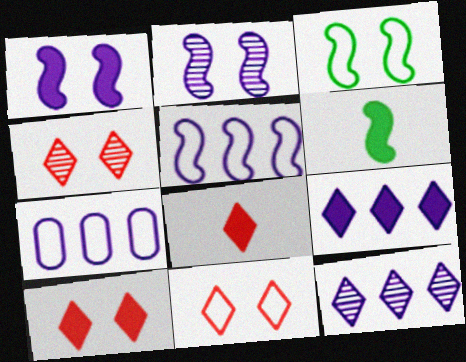[[4, 6, 7], 
[4, 10, 11]]